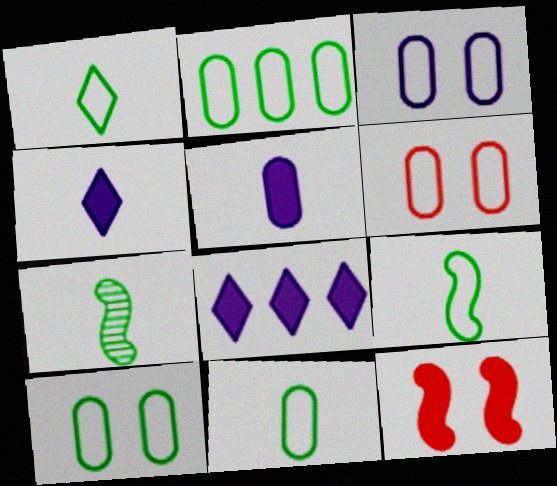[[1, 9, 11], 
[2, 10, 11], 
[3, 6, 10], 
[6, 7, 8]]